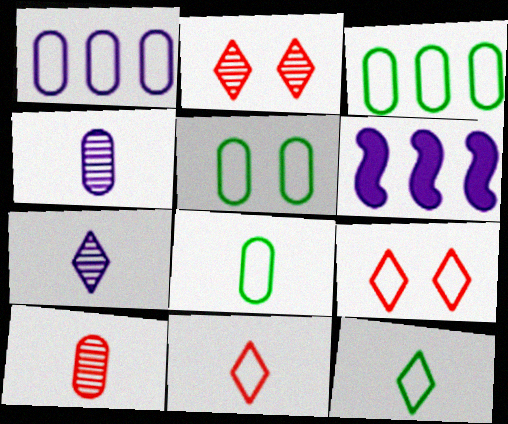[[2, 6, 8], 
[3, 5, 8]]